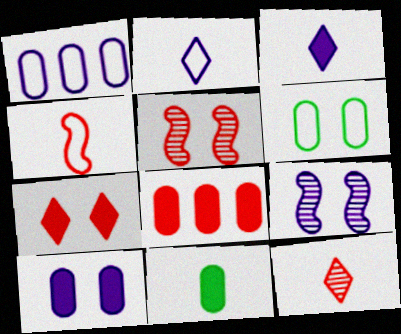[[1, 3, 9], 
[6, 7, 9], 
[8, 10, 11]]